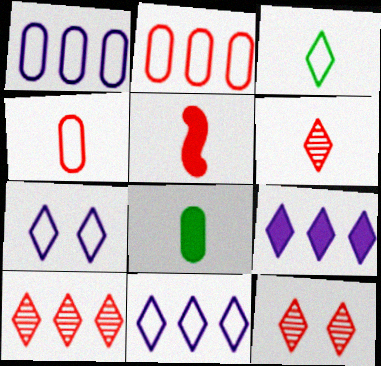[[2, 5, 12], 
[3, 9, 12], 
[4, 5, 6], 
[6, 10, 12]]